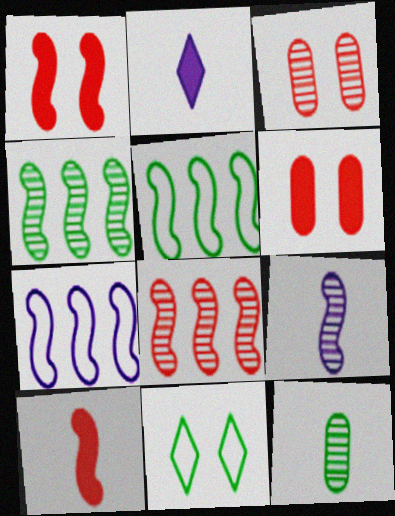[[1, 5, 9], 
[2, 3, 5]]